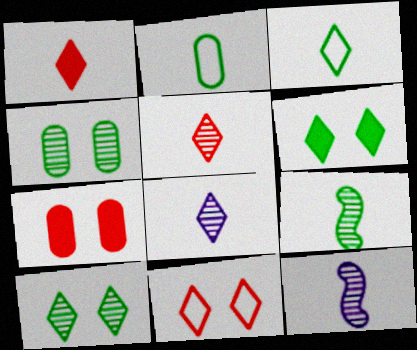[[1, 2, 12], 
[1, 3, 8]]